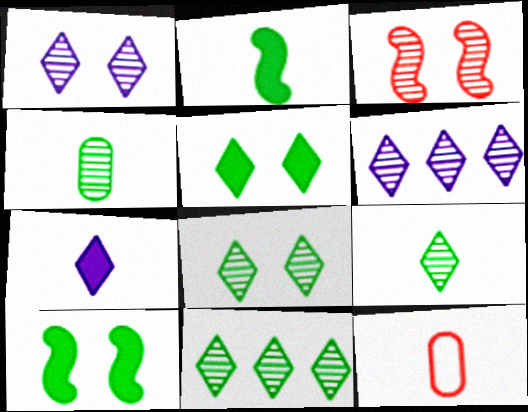[[3, 4, 6], 
[6, 10, 12], 
[8, 9, 11]]